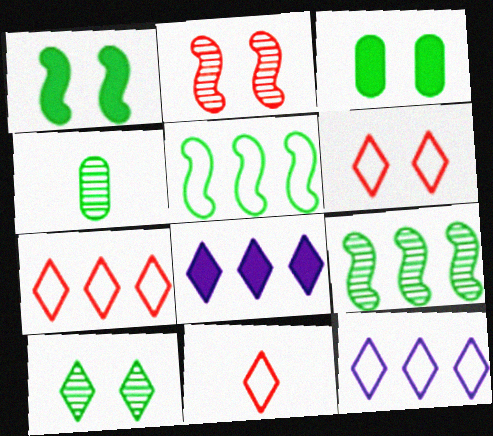[[4, 9, 10], 
[6, 7, 11], 
[8, 10, 11]]